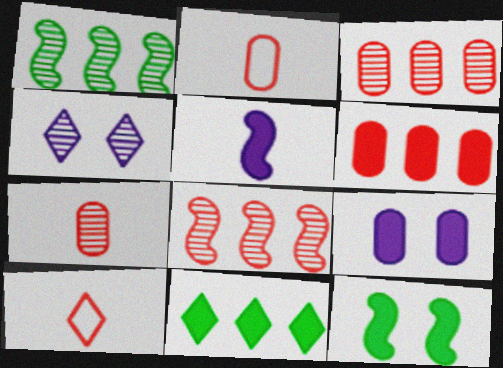[[1, 4, 7], 
[1, 9, 10], 
[4, 10, 11]]